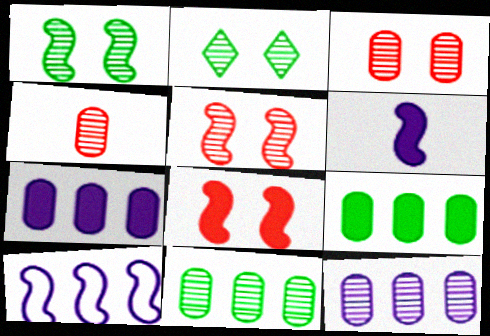[]